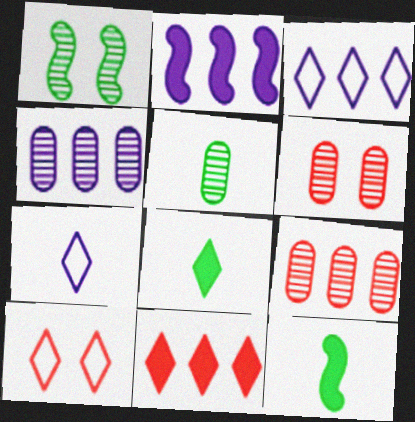[[2, 3, 4], 
[2, 5, 10], 
[3, 6, 12], 
[4, 5, 6], 
[4, 10, 12]]